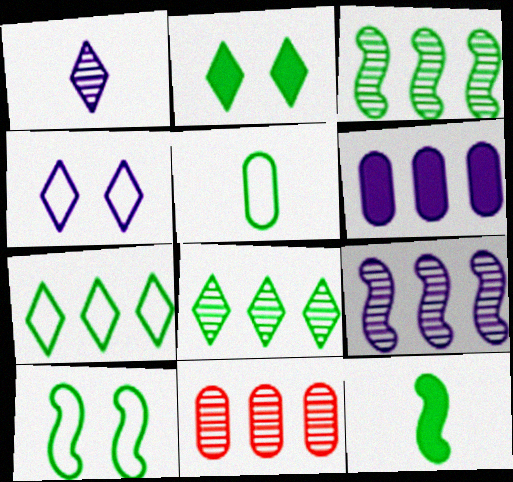[[2, 3, 5], 
[3, 10, 12], 
[4, 11, 12], 
[5, 7, 10], 
[8, 9, 11]]